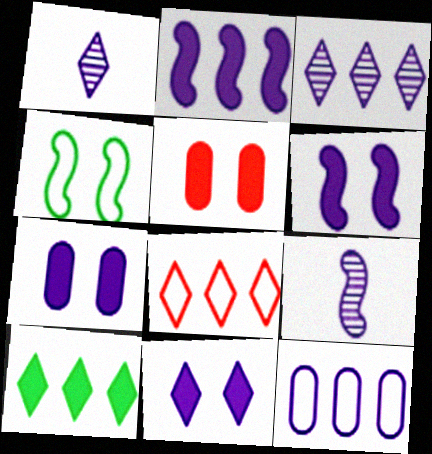[[1, 6, 12], 
[2, 3, 12], 
[3, 8, 10], 
[6, 7, 11], 
[9, 11, 12]]